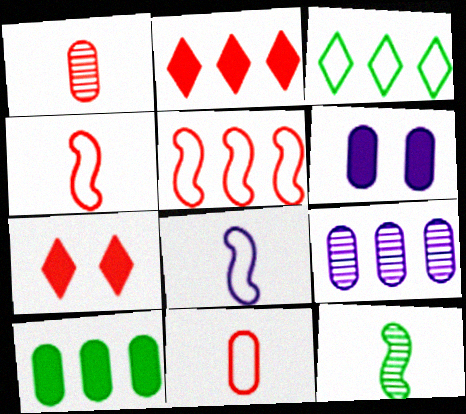[[1, 5, 7]]